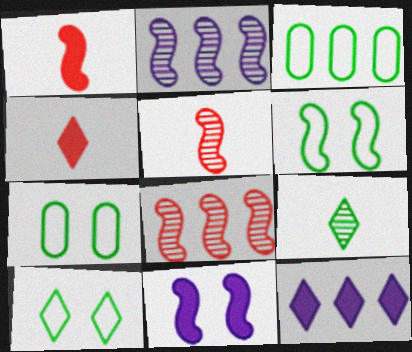[[1, 2, 6], 
[2, 4, 7], 
[3, 8, 12], 
[5, 7, 12], 
[6, 7, 10]]